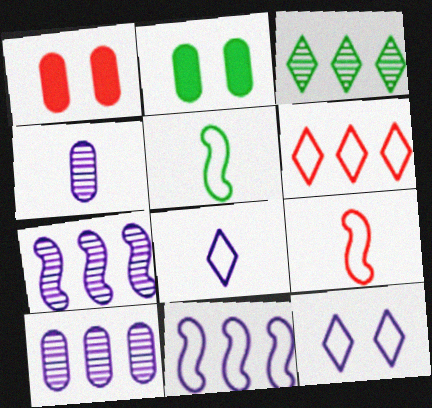[[2, 3, 5]]